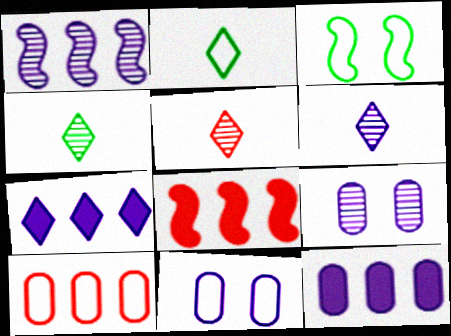[[1, 6, 9], 
[2, 8, 9], 
[3, 5, 12], 
[4, 5, 6], 
[4, 8, 11]]